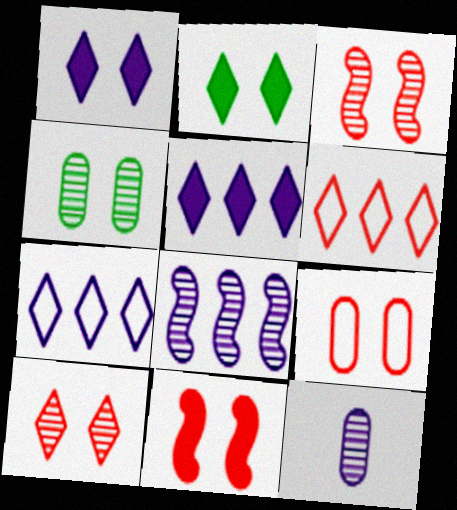[[9, 10, 11]]